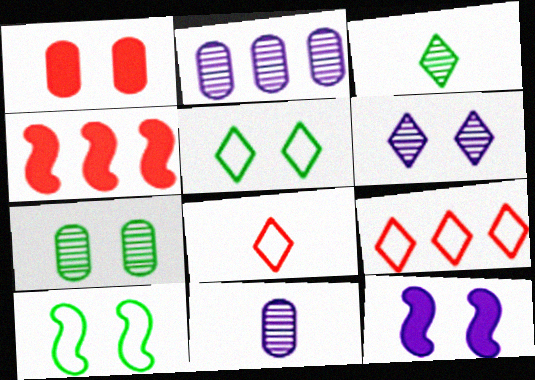[[1, 6, 10], 
[4, 5, 11]]